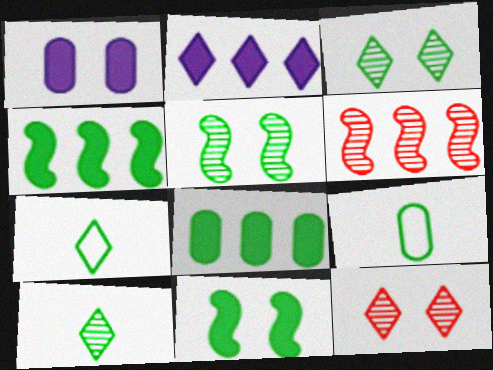[[1, 6, 7], 
[2, 7, 12], 
[3, 4, 9], 
[5, 7, 8]]